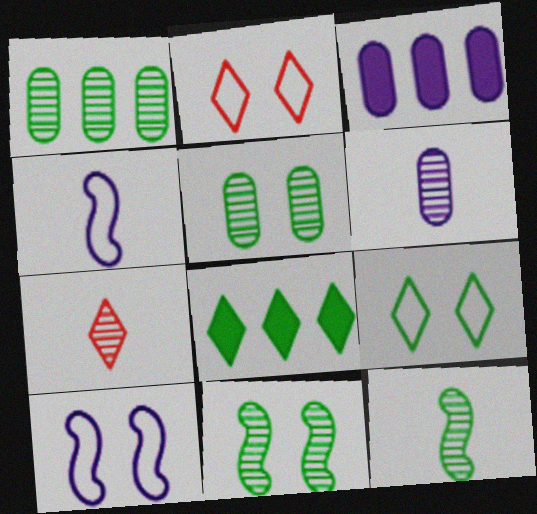[[2, 3, 12], 
[6, 7, 12]]